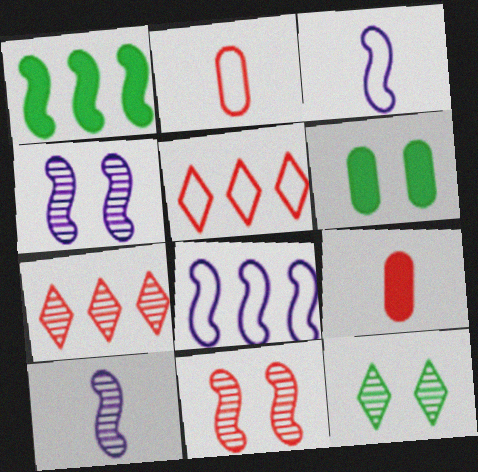[[1, 3, 11], 
[3, 6, 7], 
[5, 6, 10], 
[5, 9, 11], 
[8, 9, 12]]